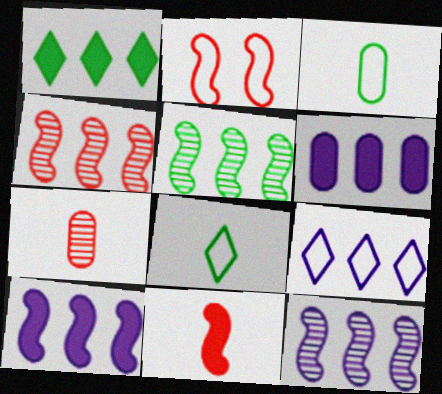[[2, 3, 9], 
[2, 4, 11], 
[4, 5, 12], 
[6, 9, 12]]